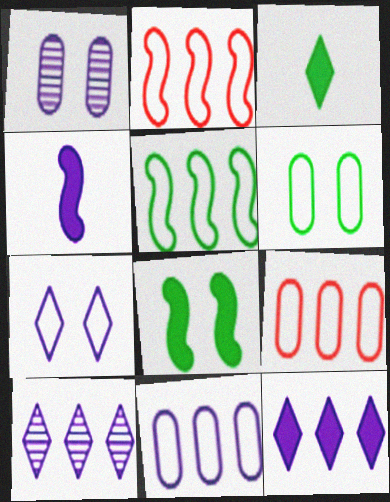[[1, 2, 3]]